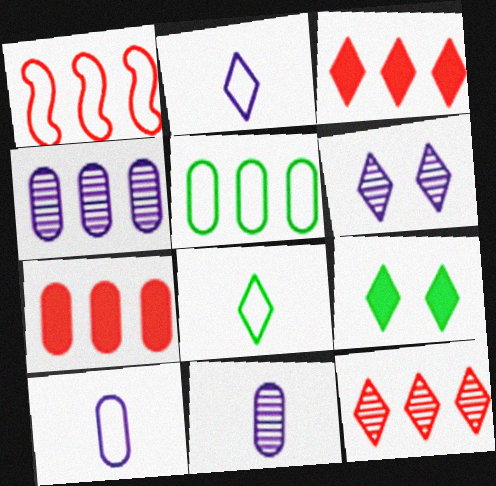[[1, 7, 12], 
[1, 9, 11], 
[2, 9, 12], 
[3, 6, 8], 
[4, 5, 7]]